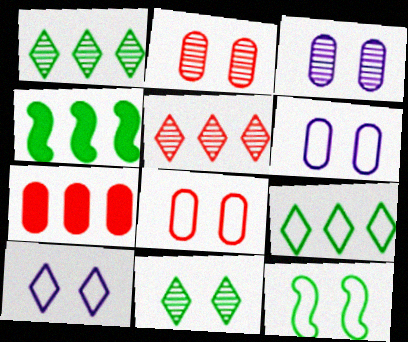[[8, 10, 12]]